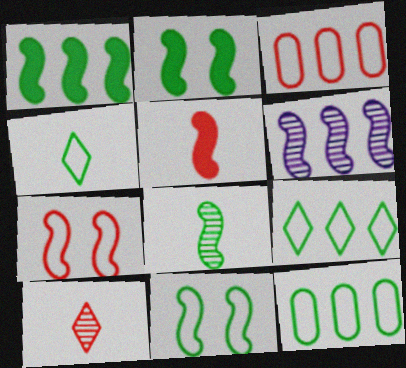[[1, 8, 11], 
[4, 11, 12], 
[5, 6, 11]]